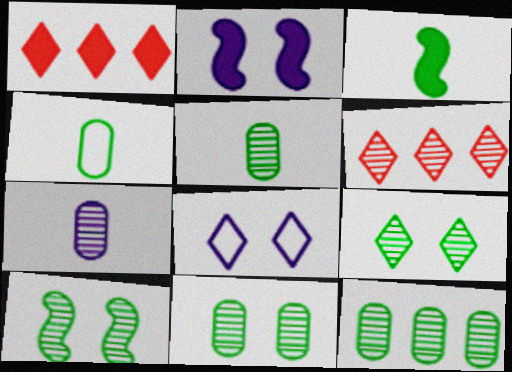[[2, 4, 6], 
[5, 11, 12], 
[6, 7, 10], 
[9, 10, 11]]